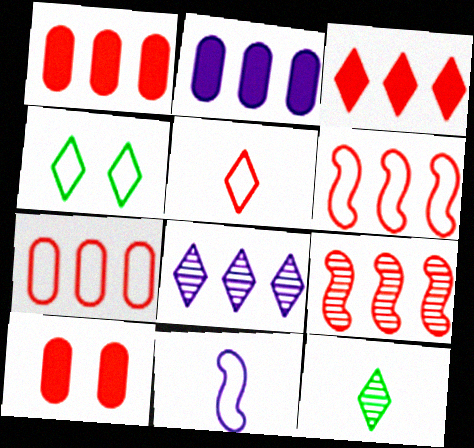[[3, 7, 9], 
[4, 7, 11], 
[5, 9, 10]]